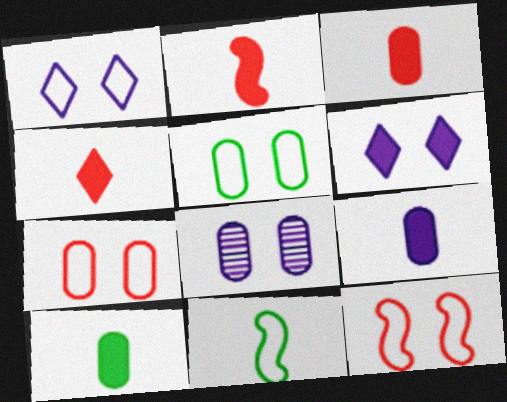[[1, 5, 12], 
[2, 3, 4], 
[3, 9, 10]]